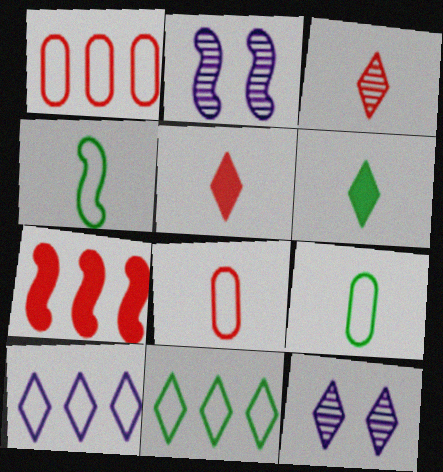[[1, 2, 6], 
[2, 4, 7], 
[5, 11, 12], 
[7, 9, 12]]